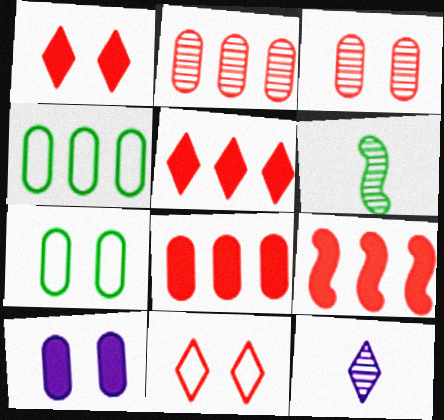[[3, 7, 10], 
[5, 8, 9], 
[7, 9, 12]]